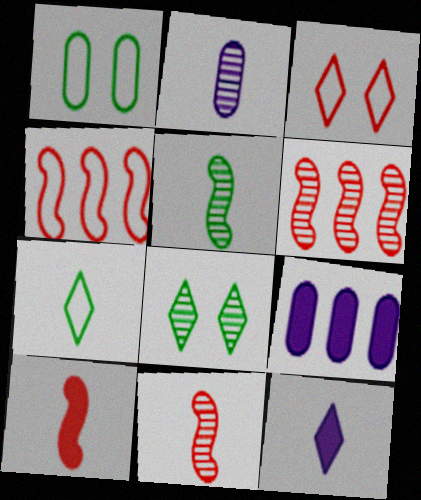[[1, 6, 12], 
[2, 6, 8], 
[2, 7, 10], 
[3, 5, 9]]